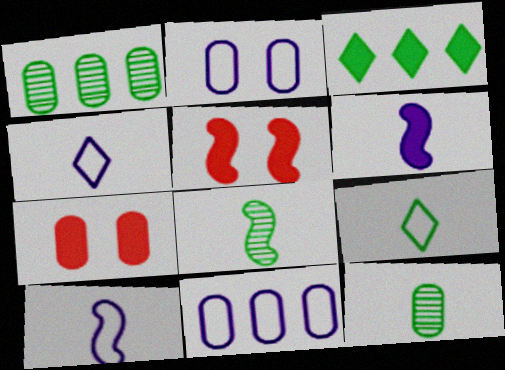[[1, 4, 5], 
[3, 6, 7], 
[7, 11, 12]]